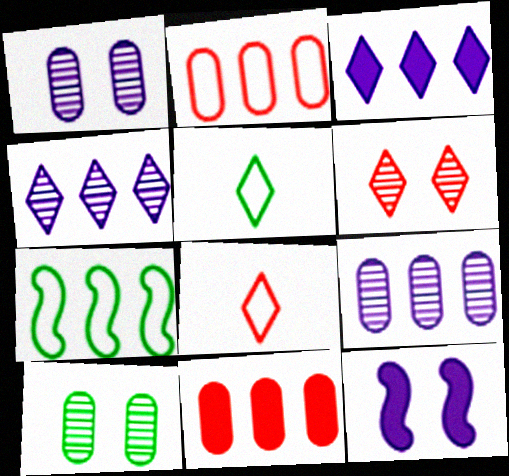[[3, 5, 6], 
[4, 7, 11]]